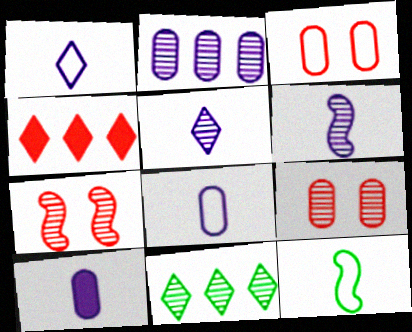[[1, 6, 10], 
[6, 9, 11]]